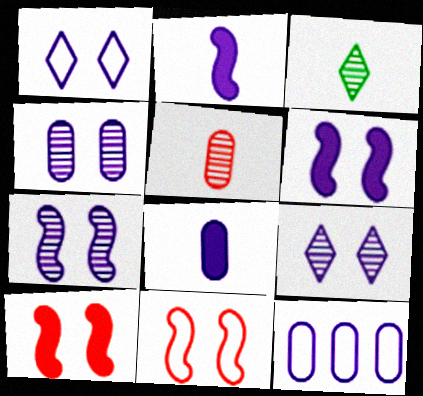[[1, 4, 6], 
[2, 9, 12], 
[3, 10, 12], 
[4, 7, 9], 
[4, 8, 12]]